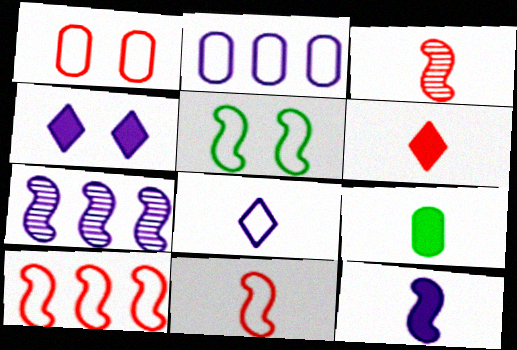[[3, 8, 9], 
[6, 9, 12]]